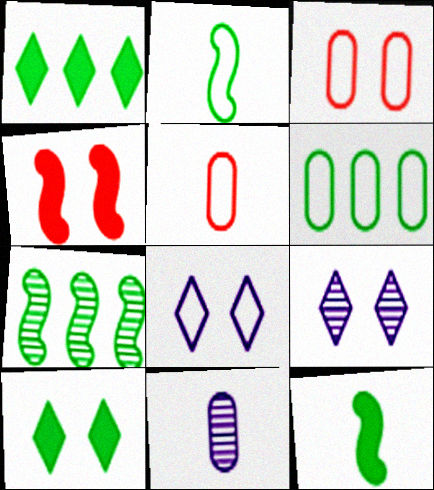[[1, 6, 7]]